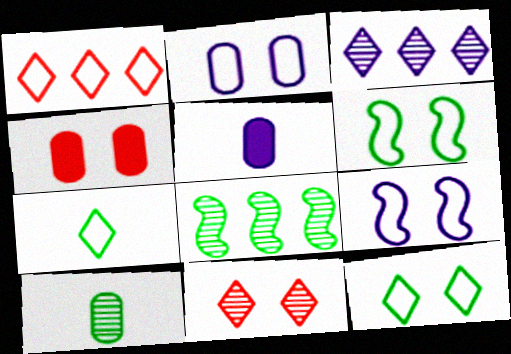[[3, 5, 9]]